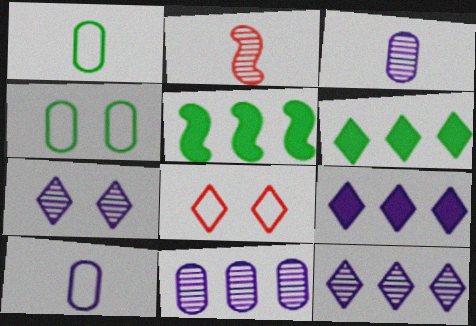[[2, 4, 9], 
[3, 5, 8]]